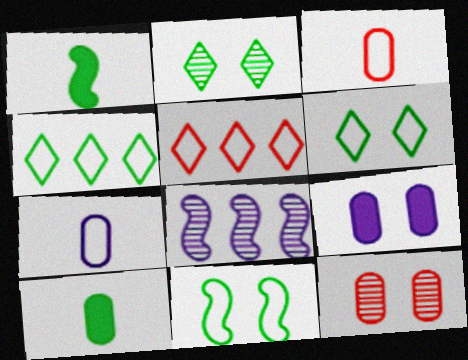[[5, 7, 11]]